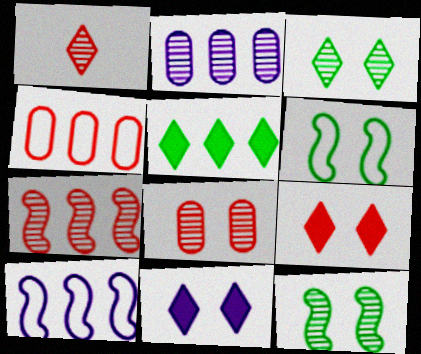[[1, 2, 12], 
[1, 7, 8], 
[6, 8, 11]]